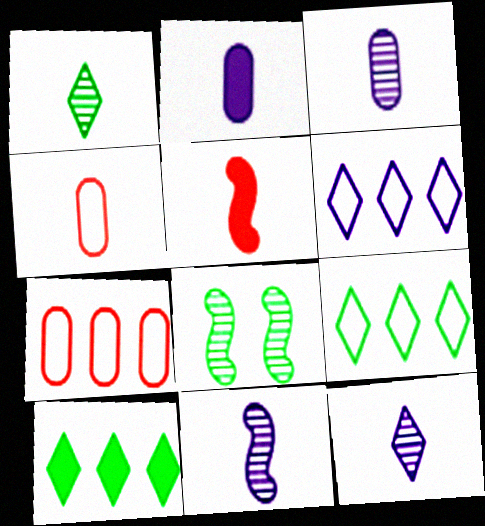[[3, 11, 12]]